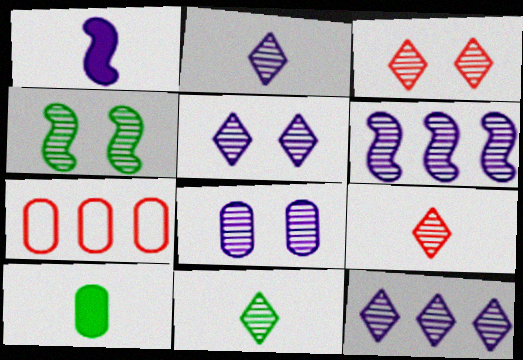[[2, 5, 12], 
[2, 6, 8], 
[2, 9, 11], 
[3, 4, 8], 
[3, 11, 12], 
[7, 8, 10]]